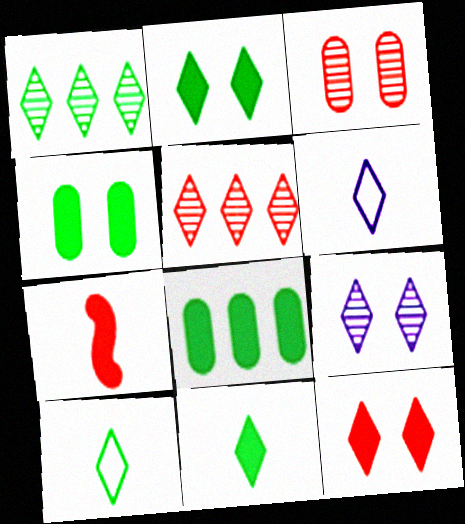[[1, 2, 10], 
[1, 6, 12], 
[2, 5, 6]]